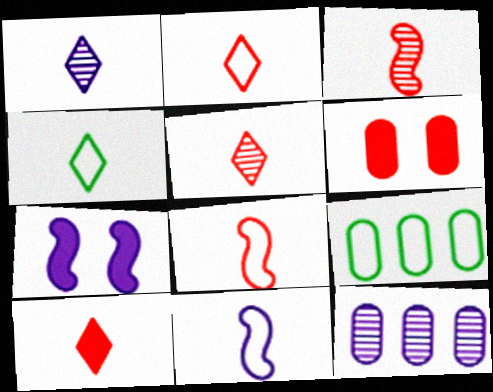[[1, 4, 10], 
[2, 5, 10], 
[5, 7, 9]]